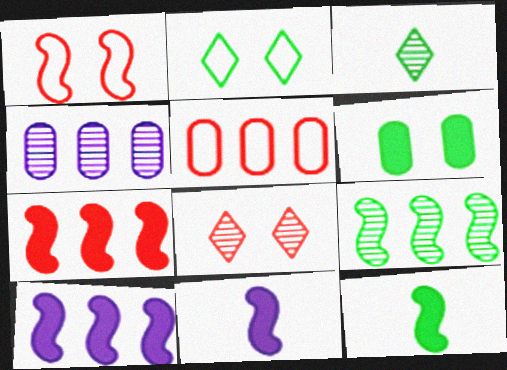[[1, 9, 11]]